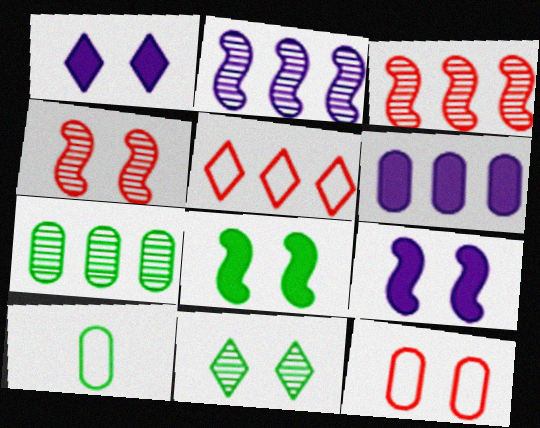[[1, 3, 10], 
[9, 11, 12]]